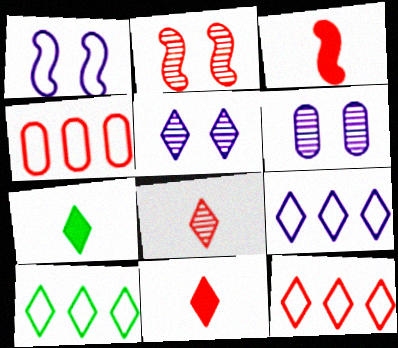[[2, 4, 11], 
[3, 6, 10], 
[5, 7, 12], 
[5, 10, 11], 
[9, 10, 12]]